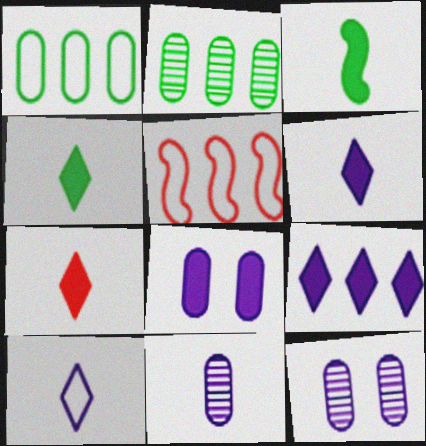[[2, 5, 9], 
[4, 5, 12], 
[4, 6, 7]]